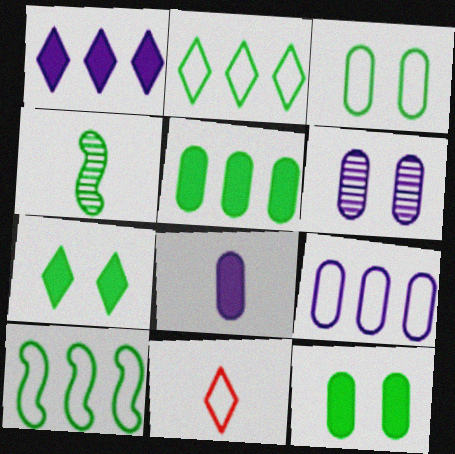[[2, 4, 12], 
[4, 8, 11], 
[6, 8, 9]]